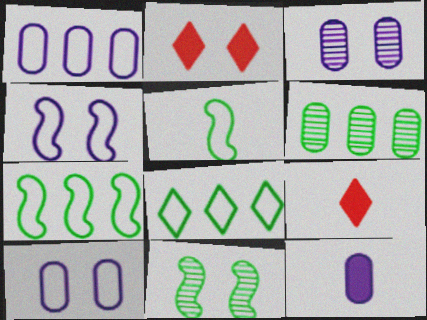[[1, 3, 12], 
[1, 9, 11], 
[2, 10, 11], 
[3, 7, 9], 
[4, 6, 9]]